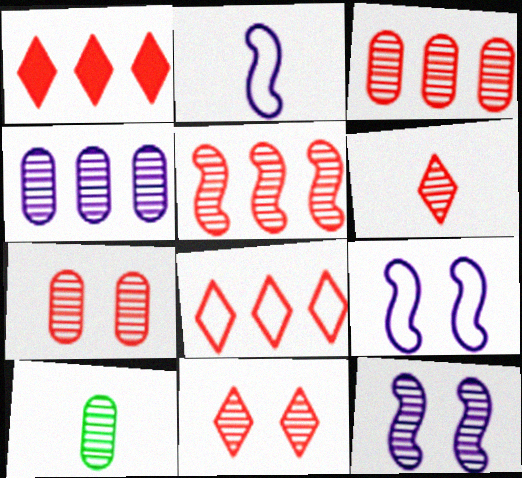[[1, 9, 10], 
[4, 7, 10], 
[5, 6, 7]]